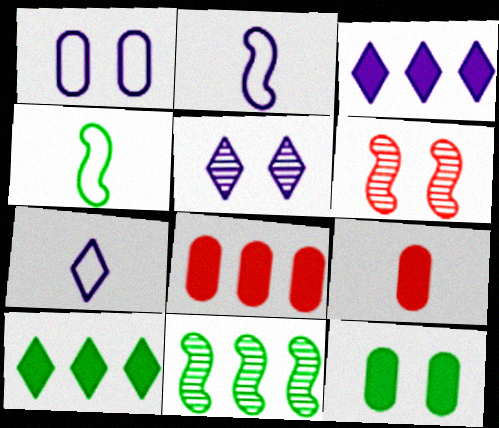[[3, 5, 7], 
[4, 5, 8]]